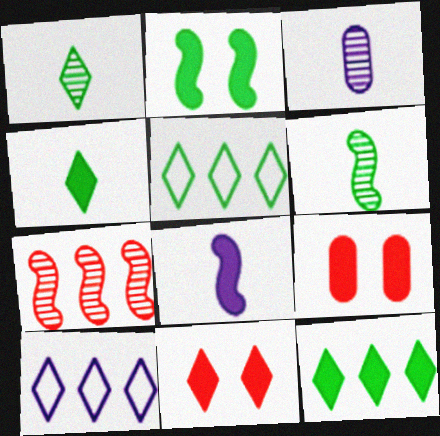[[1, 10, 11], 
[6, 9, 10], 
[8, 9, 12]]